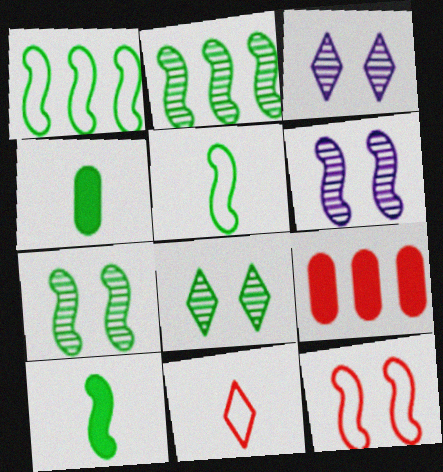[[1, 4, 8], 
[1, 7, 10], 
[3, 5, 9]]